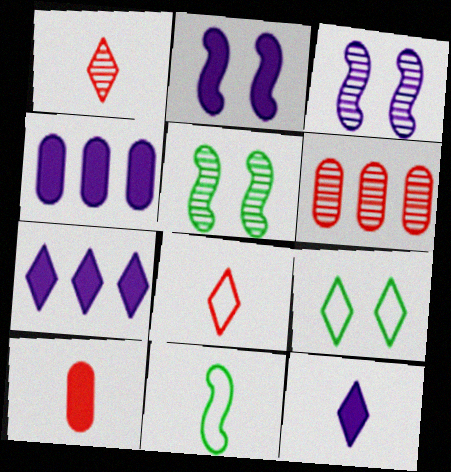[[1, 7, 9], 
[2, 4, 12], 
[4, 5, 8]]